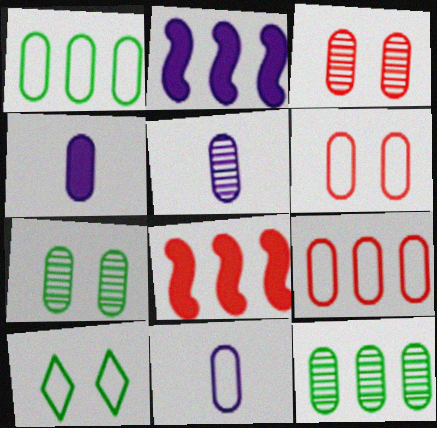[[1, 3, 4], 
[1, 6, 11], 
[3, 5, 12], 
[4, 5, 11], 
[4, 6, 12], 
[4, 7, 9], 
[5, 8, 10]]